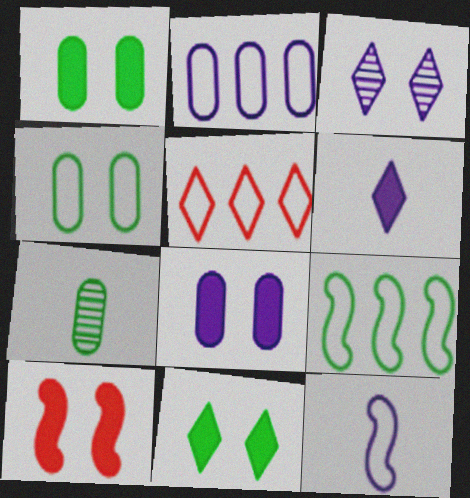[[2, 5, 9], 
[3, 4, 10], 
[4, 5, 12], 
[7, 9, 11], 
[8, 10, 11]]